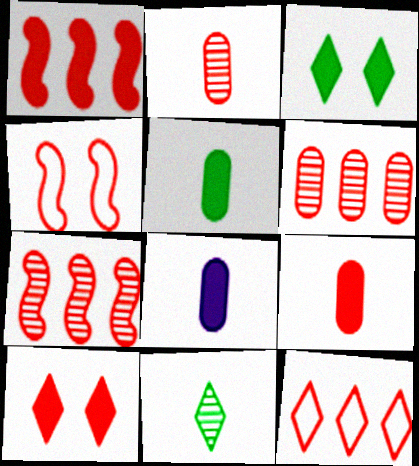[[1, 3, 8], 
[1, 6, 12], 
[1, 9, 10], 
[5, 8, 9]]